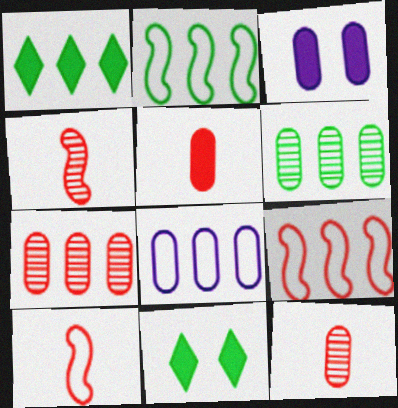[[1, 2, 6], 
[4, 8, 11]]